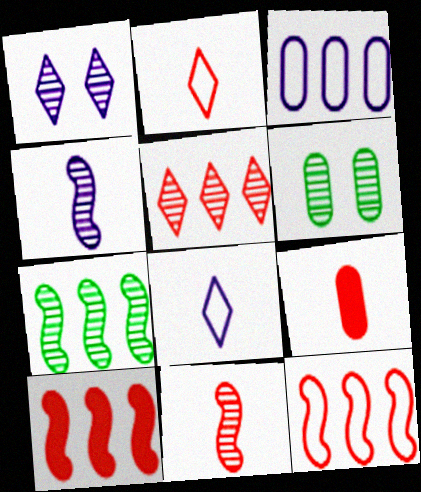[[2, 9, 11], 
[3, 6, 9], 
[4, 5, 6], 
[6, 8, 10]]